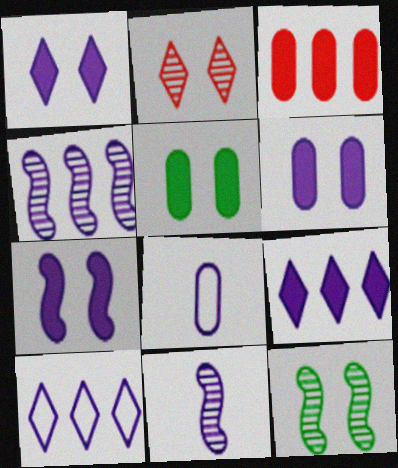[[1, 4, 8], 
[1, 6, 7], 
[6, 10, 11]]